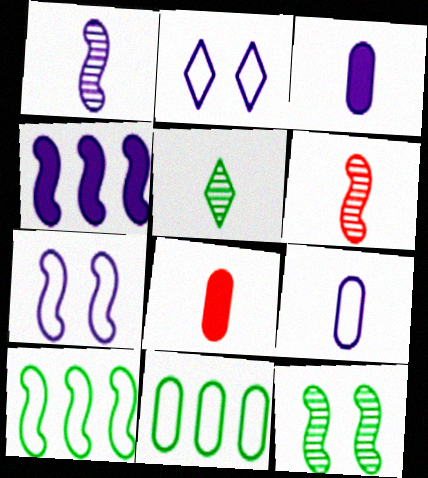[[1, 4, 7]]